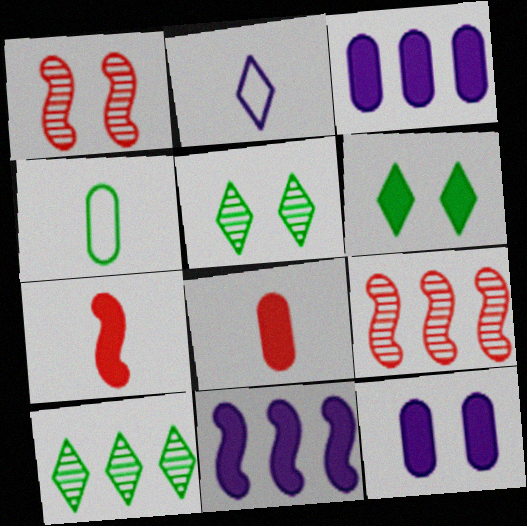[[3, 6, 7], 
[6, 8, 11]]